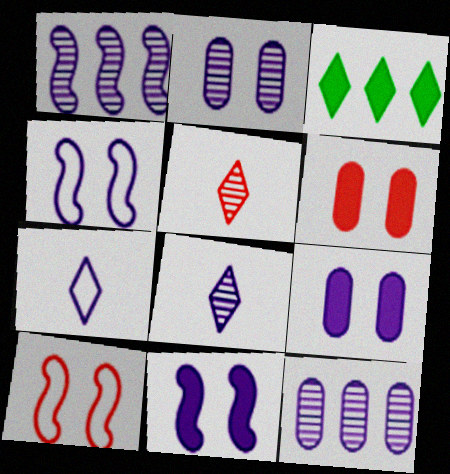[[1, 2, 8], 
[1, 7, 9], 
[7, 11, 12]]